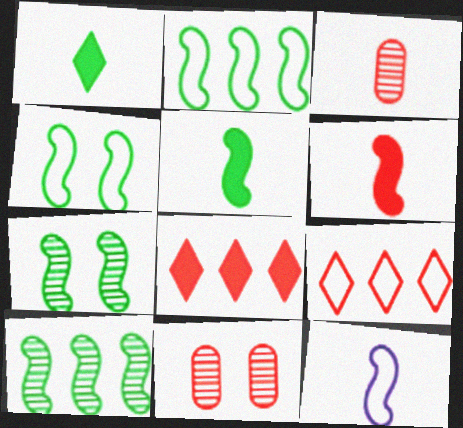[[1, 3, 12], 
[2, 5, 7], 
[4, 5, 10], 
[6, 9, 11]]